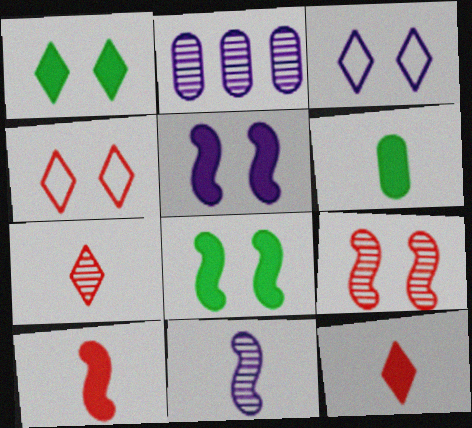[]